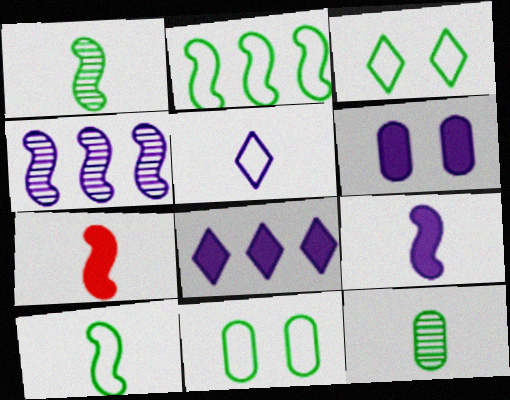[[4, 5, 6], 
[5, 7, 12], 
[6, 8, 9]]